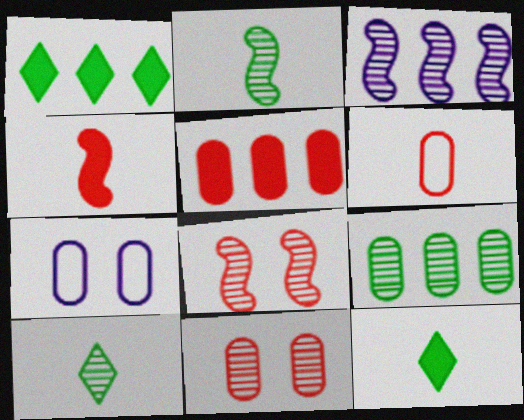[[2, 3, 8], 
[3, 10, 11], 
[5, 6, 11]]